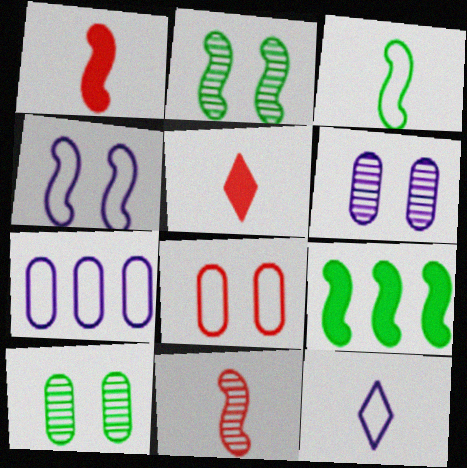[[2, 3, 9], 
[2, 5, 7], 
[4, 7, 12], 
[4, 9, 11]]